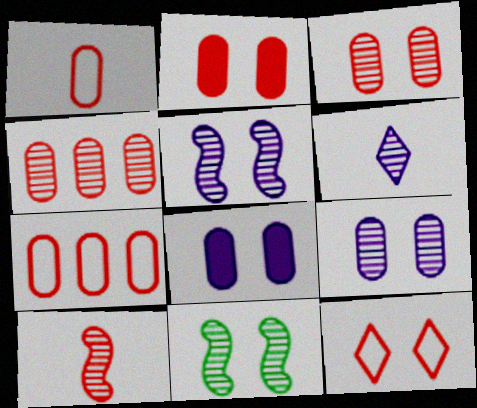[[1, 2, 4], 
[4, 6, 11], 
[8, 11, 12]]